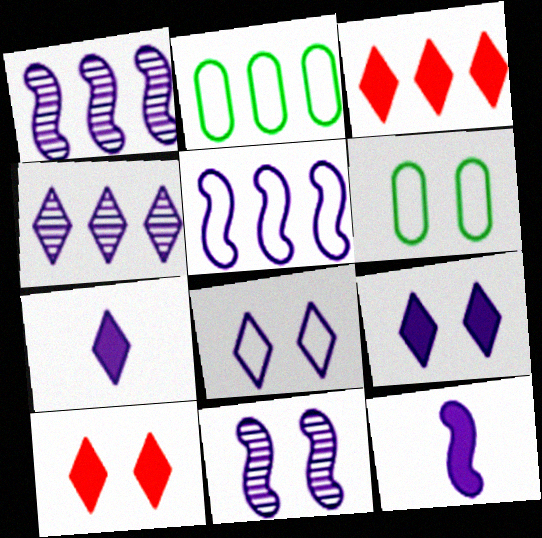[[1, 2, 3], 
[4, 7, 8], 
[5, 11, 12], 
[6, 10, 11]]